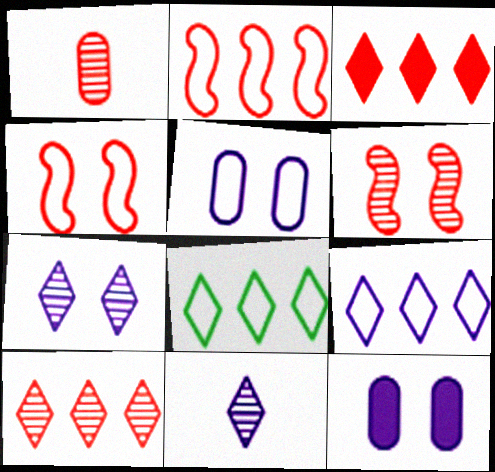[[1, 3, 4], 
[1, 6, 10]]